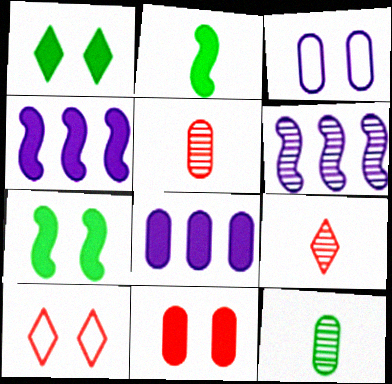[[4, 10, 12]]